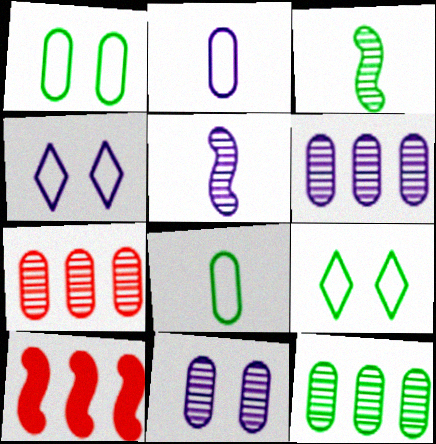[[6, 7, 12]]